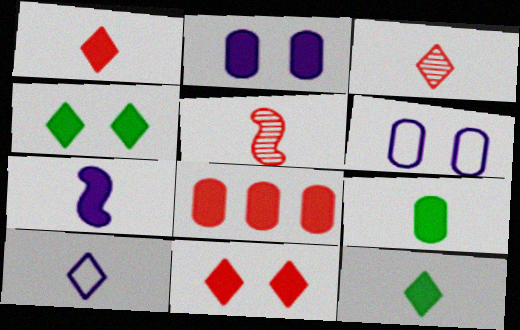[[1, 7, 9], 
[2, 8, 9], 
[3, 10, 12], 
[4, 7, 8], 
[5, 9, 10]]